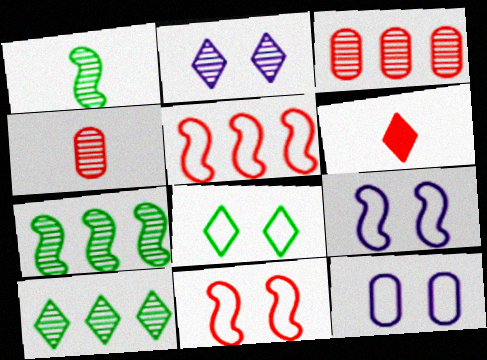[[1, 2, 3], 
[2, 4, 7], 
[3, 6, 11], 
[6, 7, 12], 
[8, 11, 12]]